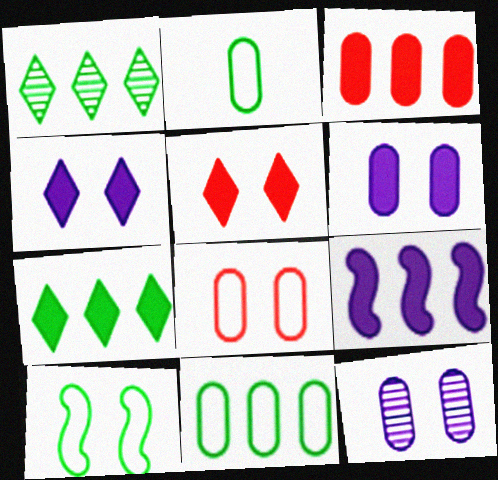[[2, 3, 12], 
[3, 7, 9], 
[5, 10, 12]]